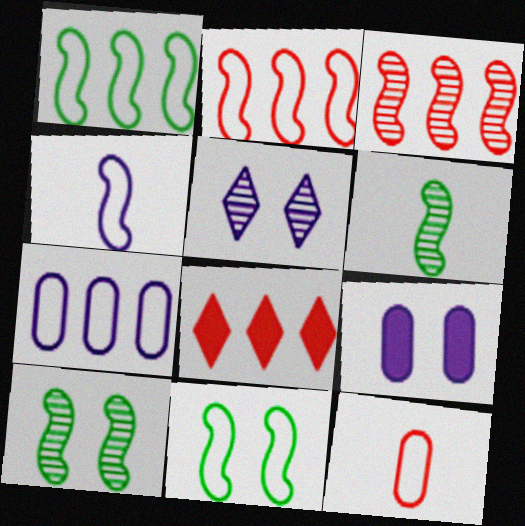[[2, 4, 11]]